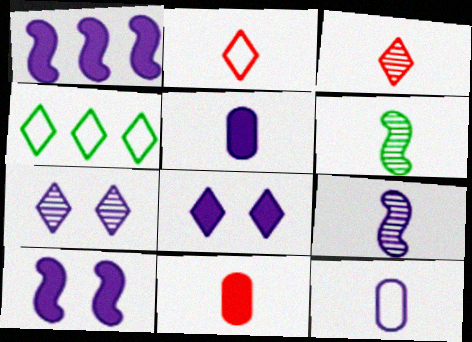[[1, 5, 8], 
[1, 7, 12], 
[2, 5, 6], 
[3, 4, 8]]